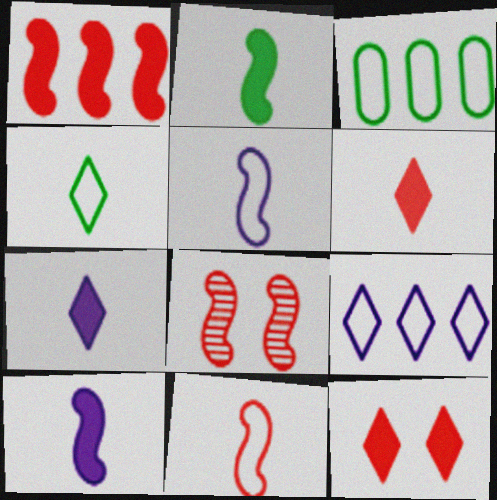[[1, 8, 11], 
[3, 7, 8]]